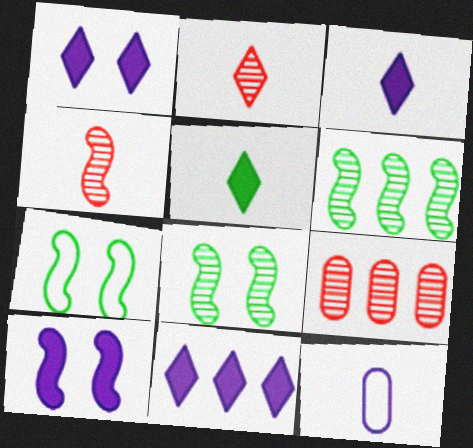[[1, 3, 11], 
[3, 7, 9], 
[4, 5, 12]]